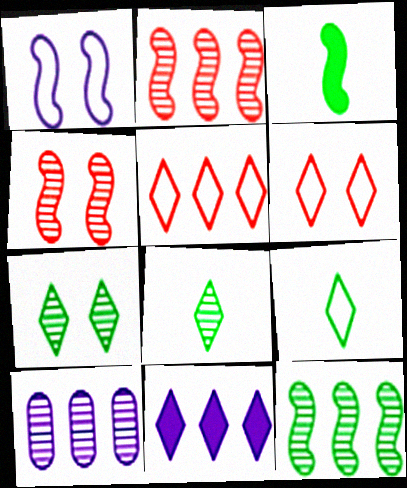[[1, 2, 3], 
[3, 6, 10], 
[4, 8, 10], 
[6, 8, 11]]